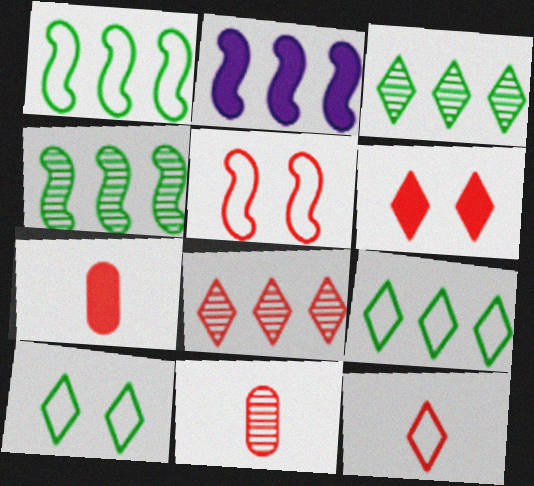[[2, 10, 11], 
[5, 7, 8], 
[6, 8, 12]]